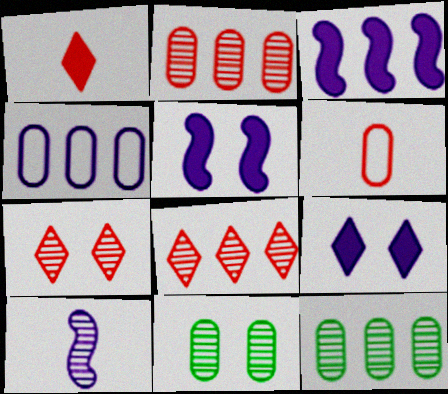[[4, 9, 10], 
[7, 10, 12], 
[8, 10, 11]]